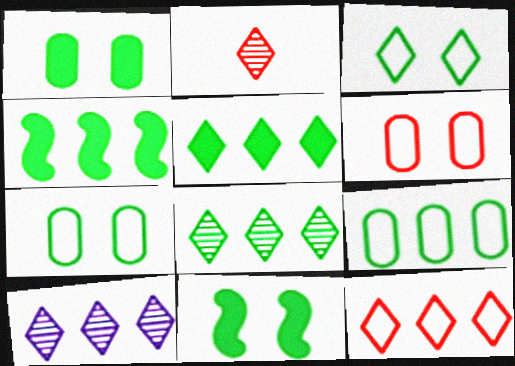[[4, 8, 9], 
[5, 10, 12]]